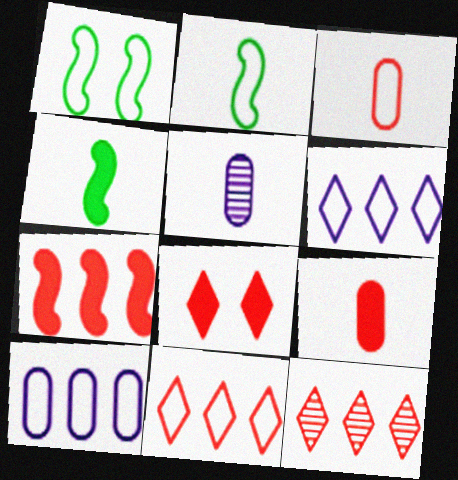[[1, 3, 6], 
[7, 8, 9]]